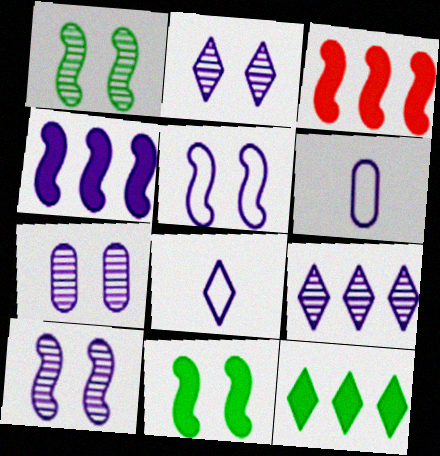[[2, 4, 6], 
[2, 7, 10], 
[4, 7, 8]]